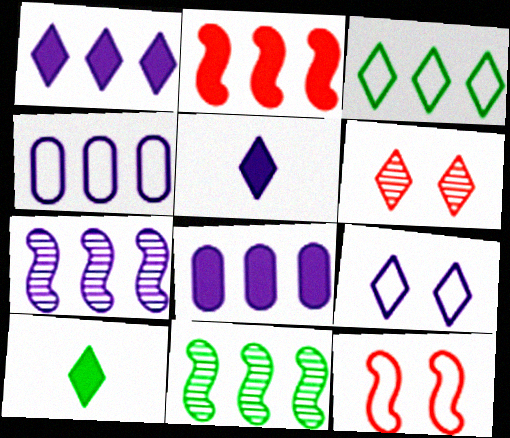[[1, 4, 7], 
[3, 5, 6]]